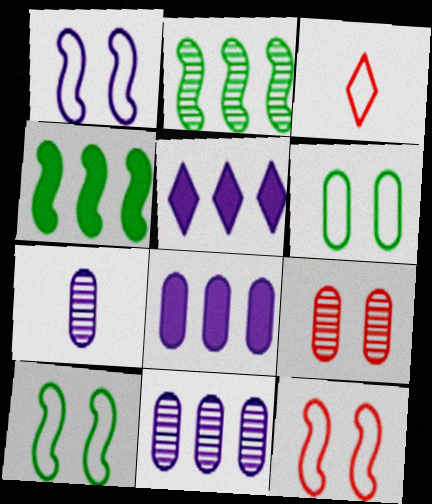[[1, 5, 7], 
[1, 10, 12]]